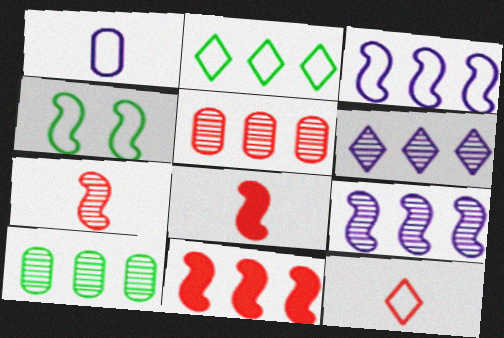[[4, 8, 9]]